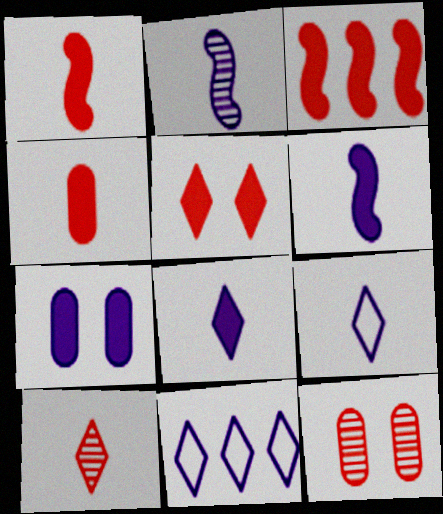[[2, 7, 11], 
[3, 4, 5]]